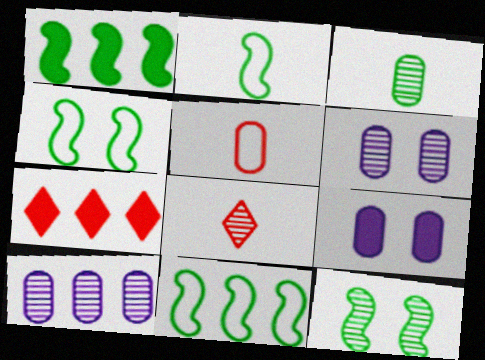[[1, 2, 12], 
[2, 4, 11], 
[2, 6, 7], 
[7, 10, 11], 
[8, 9, 11], 
[8, 10, 12]]